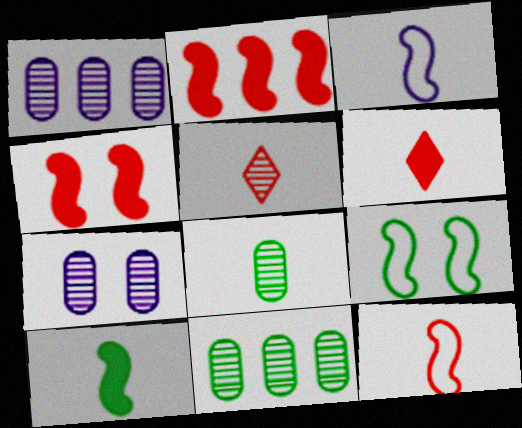[[1, 6, 9], 
[3, 6, 8]]